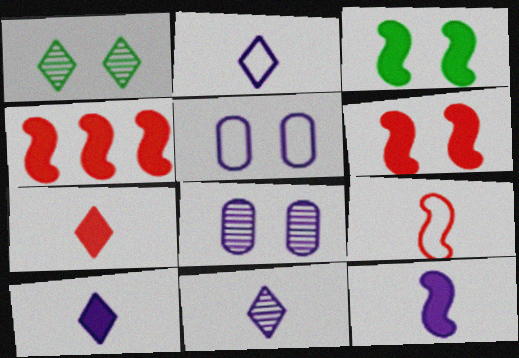[[1, 5, 6], 
[2, 10, 11], 
[3, 4, 12]]